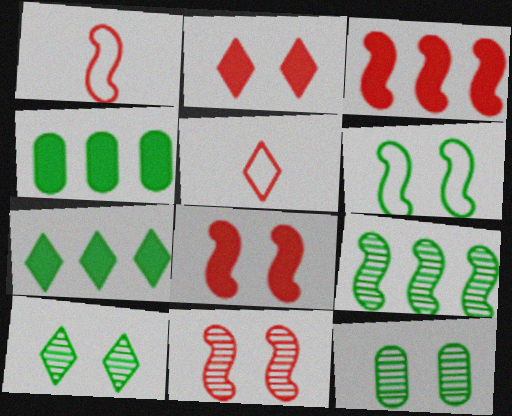[[1, 3, 11]]